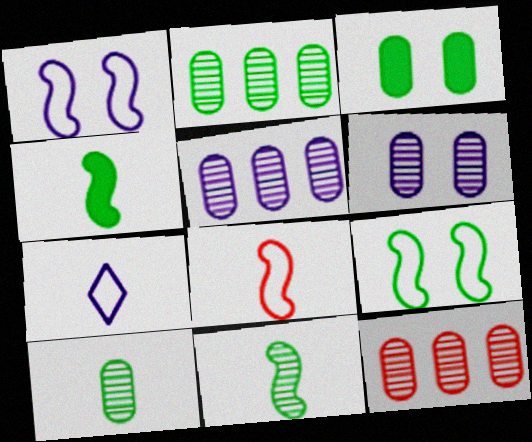[[2, 5, 12], 
[6, 10, 12]]